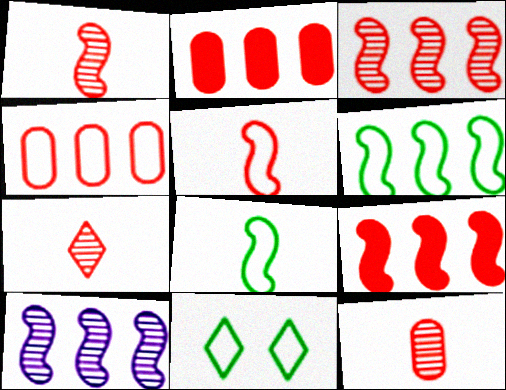[[1, 7, 12], 
[6, 9, 10]]